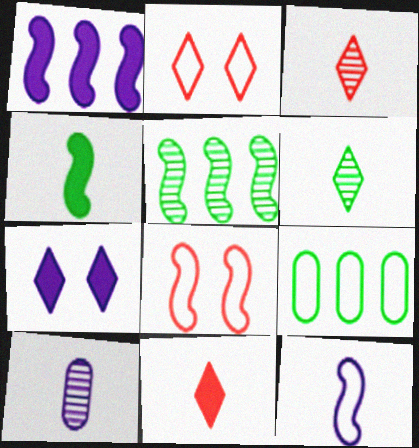[[2, 9, 12]]